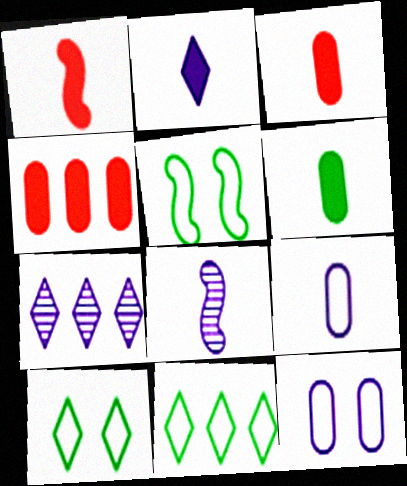[[1, 2, 6], 
[2, 8, 9], 
[3, 5, 7], 
[4, 8, 10]]